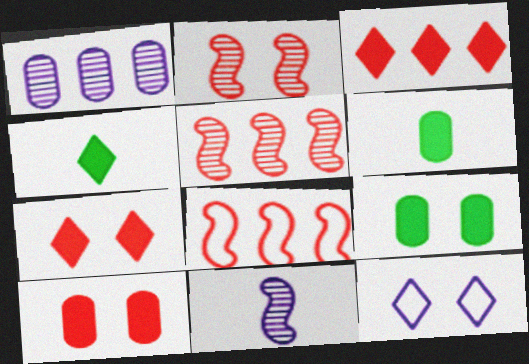[[2, 9, 12], 
[5, 6, 12]]